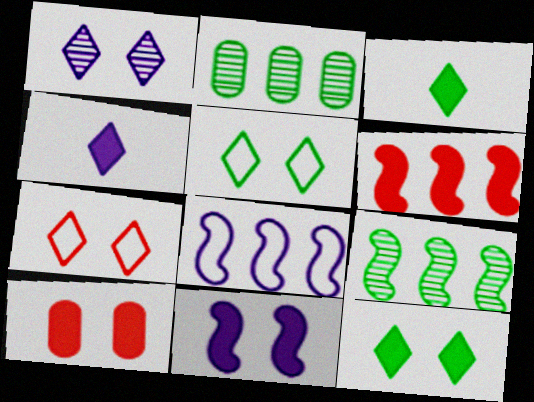[[1, 7, 12], 
[6, 8, 9], 
[10, 11, 12]]